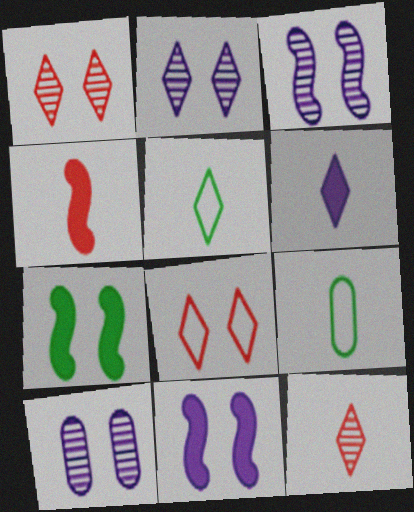[[2, 3, 10], 
[5, 6, 12], 
[7, 8, 10]]